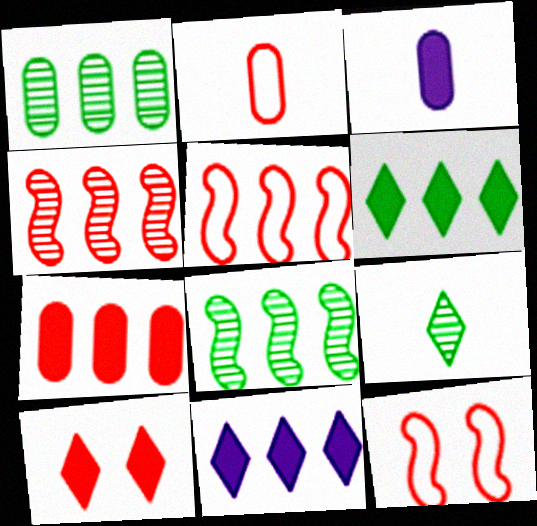[[1, 5, 11], 
[2, 4, 10]]